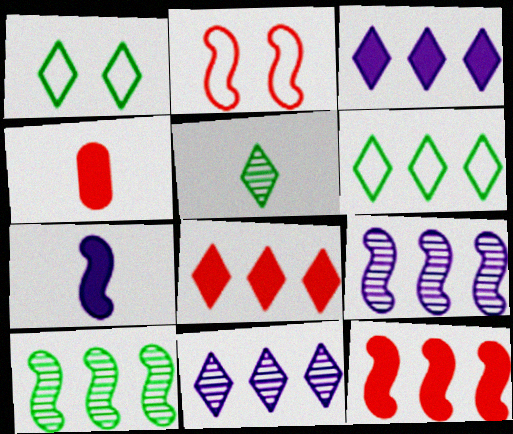[[1, 4, 9], 
[2, 7, 10], 
[6, 8, 11]]